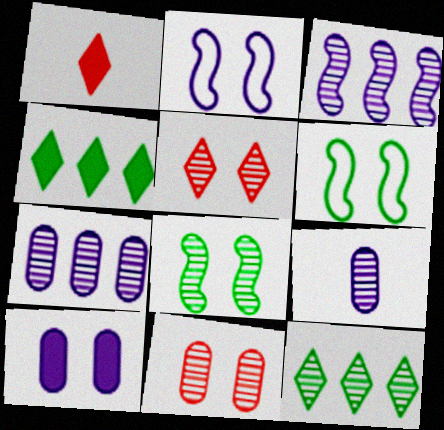[[1, 6, 7], 
[5, 6, 10]]